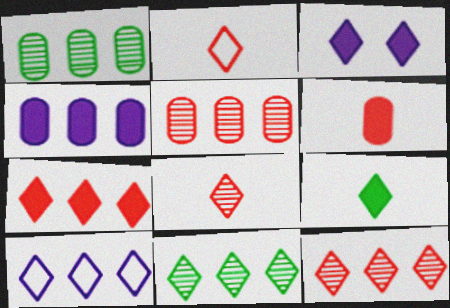[[2, 3, 11], 
[3, 7, 9], 
[7, 10, 11]]